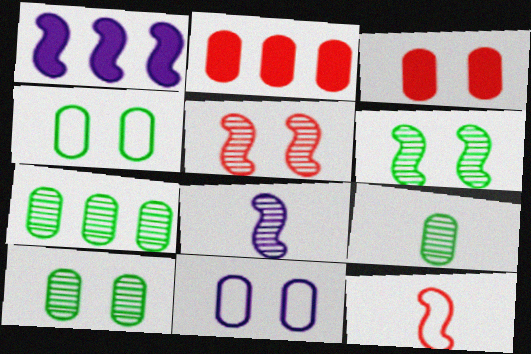[[1, 6, 12], 
[2, 9, 11], 
[3, 10, 11], 
[7, 9, 10]]